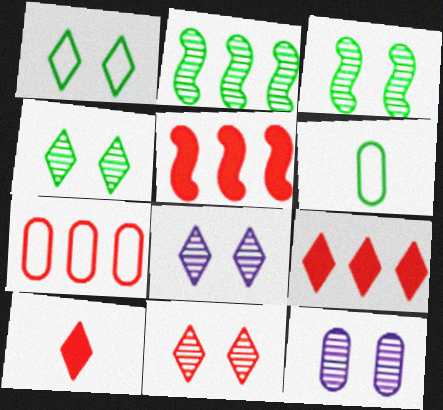[[3, 11, 12], 
[4, 8, 11], 
[5, 6, 8]]